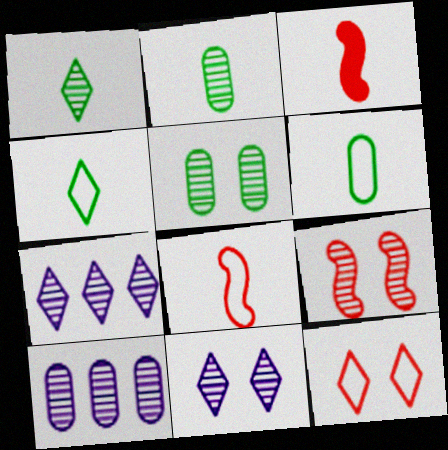[[1, 9, 10], 
[2, 7, 9], 
[5, 9, 11]]